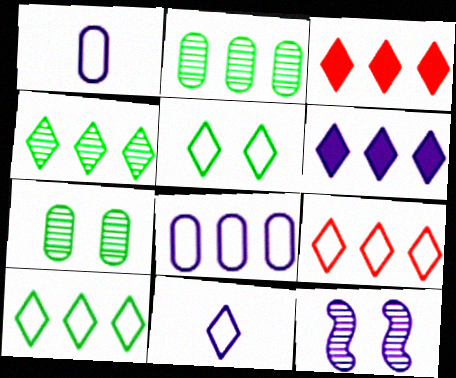[[1, 6, 12], 
[4, 6, 9], 
[5, 9, 11]]